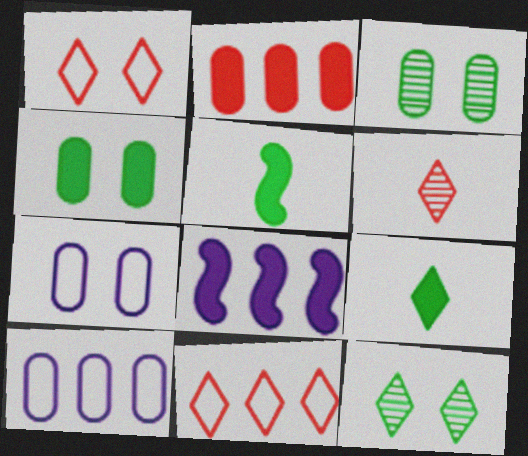[]